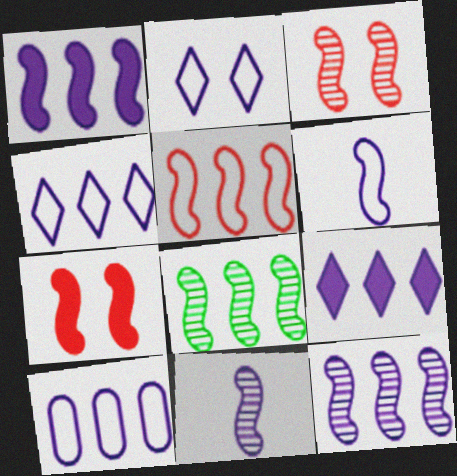[[1, 5, 8], 
[2, 6, 10], 
[3, 8, 11], 
[6, 7, 8], 
[9, 10, 12]]